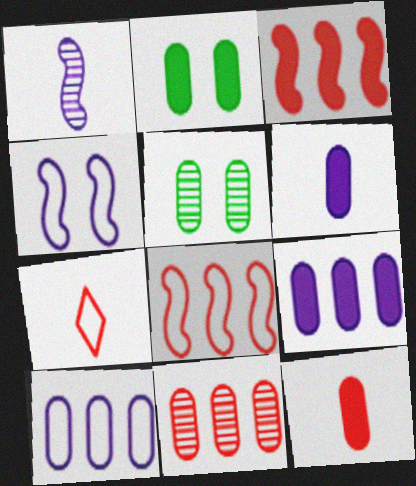[[2, 9, 12], 
[5, 10, 12]]